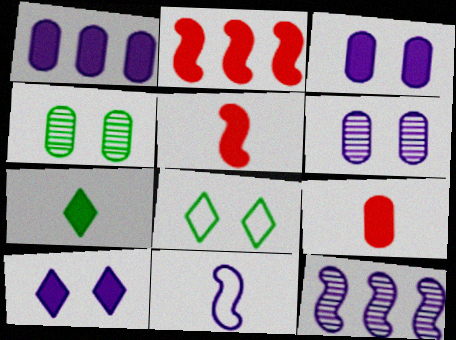[[2, 3, 7], 
[8, 9, 12]]